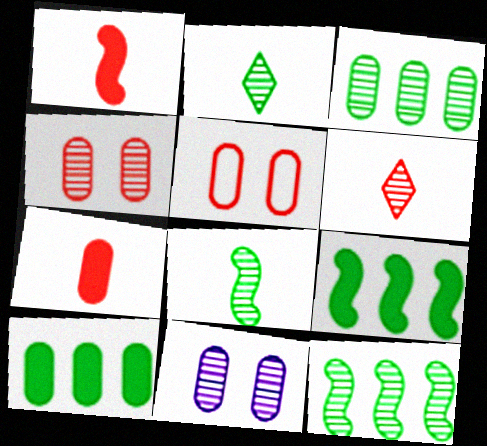[[6, 11, 12]]